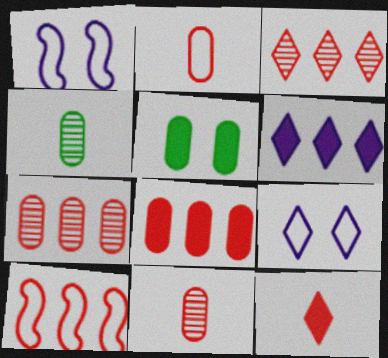[[3, 8, 10]]